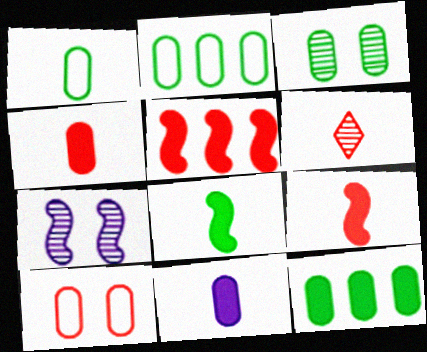[[1, 3, 12], 
[5, 6, 10]]